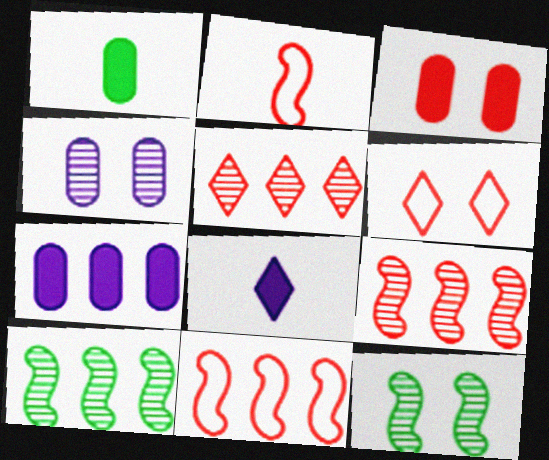[[1, 3, 7], 
[2, 3, 5]]